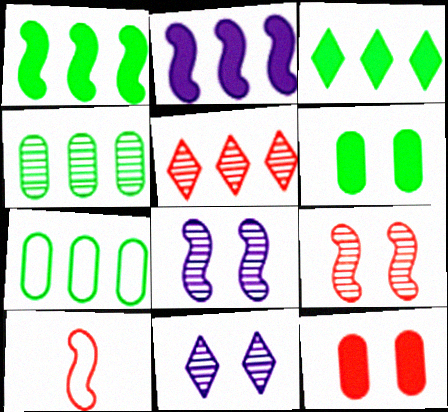[[1, 8, 10], 
[2, 5, 7], 
[5, 10, 12]]